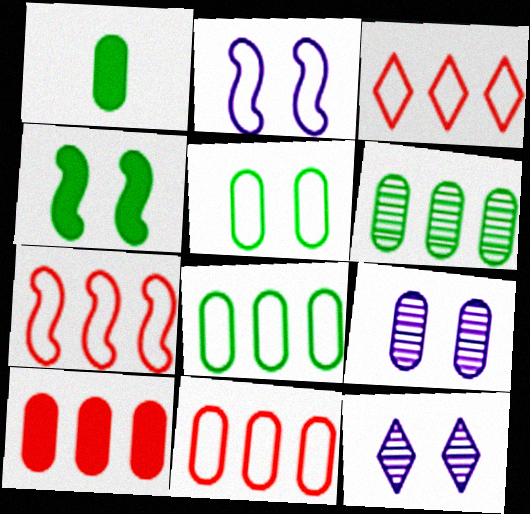[[1, 5, 6], 
[1, 7, 12], 
[1, 9, 11], 
[3, 7, 11]]